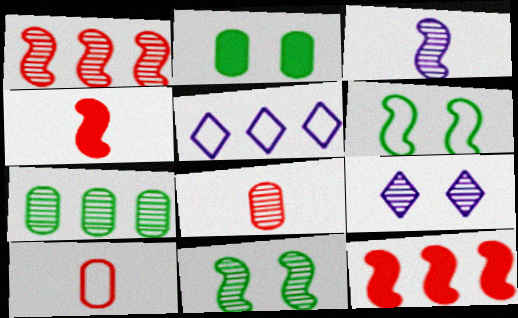[[1, 3, 11], 
[3, 6, 12], 
[5, 6, 10], 
[5, 7, 12]]